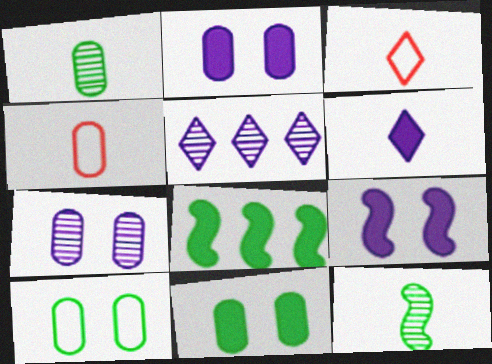[[3, 7, 8], 
[4, 6, 12]]